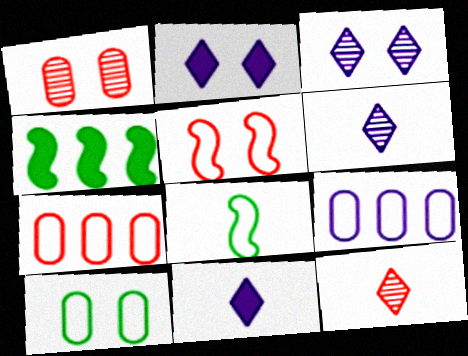[]